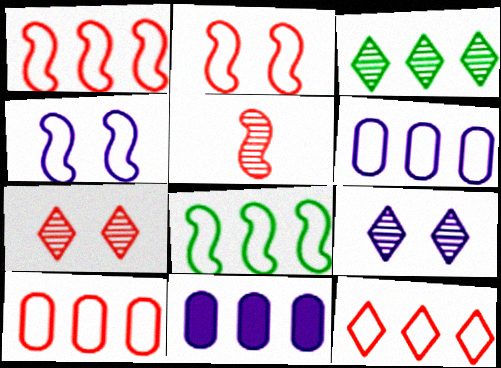[[1, 3, 11], 
[1, 10, 12], 
[6, 8, 12]]